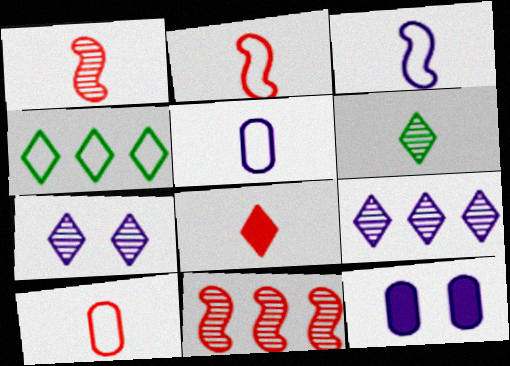[[1, 4, 12], 
[1, 8, 10], 
[3, 9, 12], 
[4, 7, 8]]